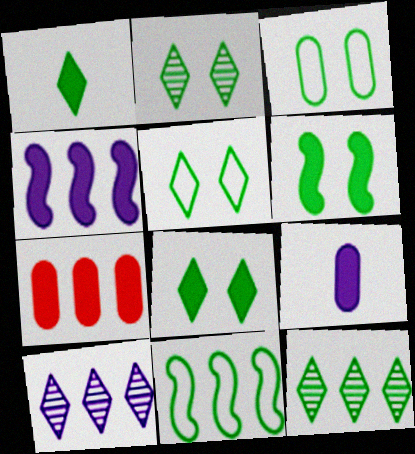[[1, 5, 12], 
[2, 3, 6], 
[2, 5, 8], 
[7, 10, 11]]